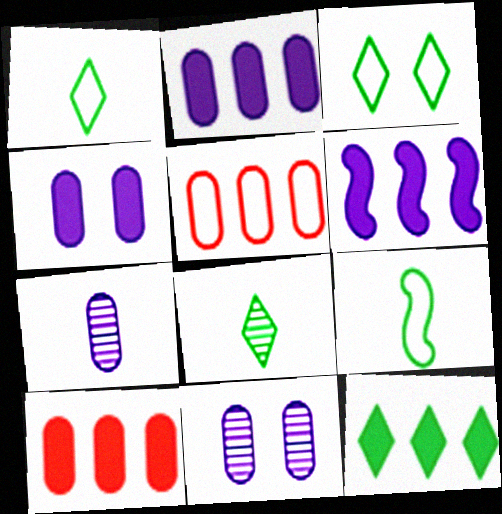[[3, 8, 12], 
[6, 10, 12]]